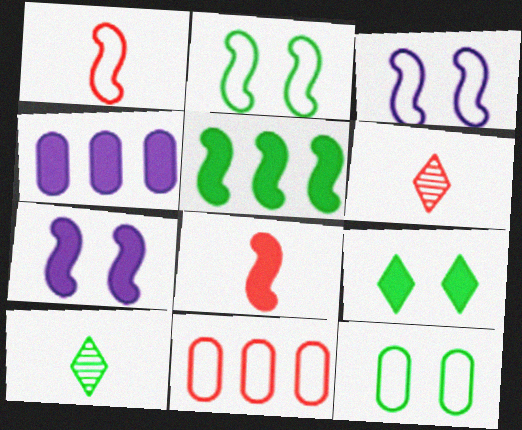[[2, 4, 6], 
[4, 8, 9], 
[5, 7, 8], 
[5, 10, 12], 
[7, 10, 11]]